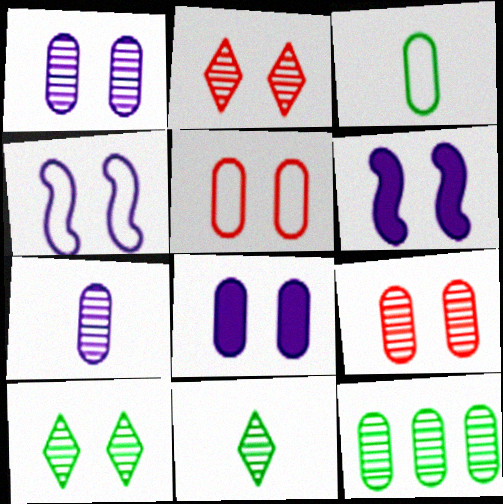[[5, 6, 10], 
[7, 9, 12]]